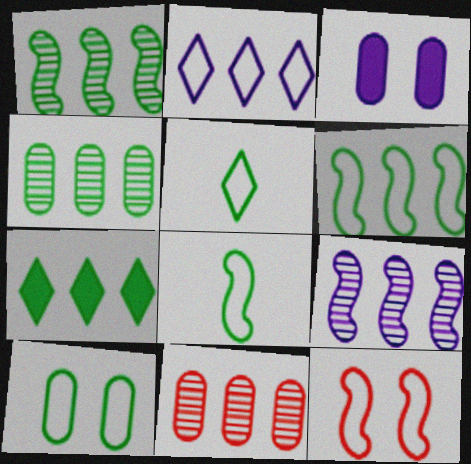[[4, 6, 7], 
[5, 6, 10]]